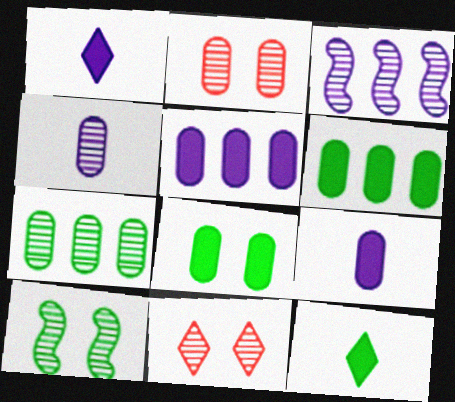[[2, 4, 7]]